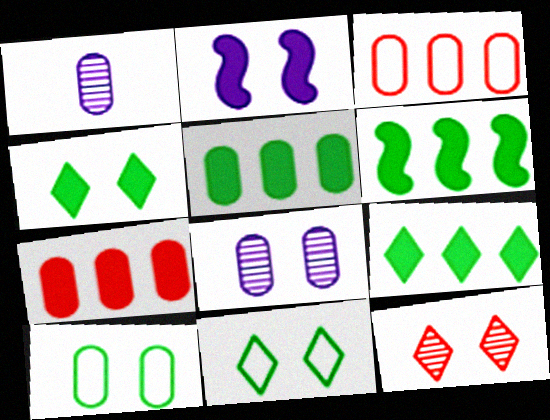[[1, 7, 10], 
[2, 10, 12], 
[5, 6, 9]]